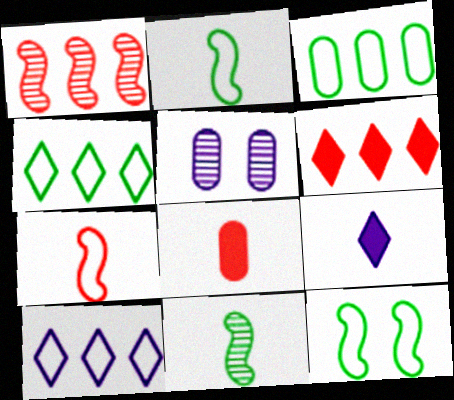[[2, 5, 6], 
[3, 5, 8]]